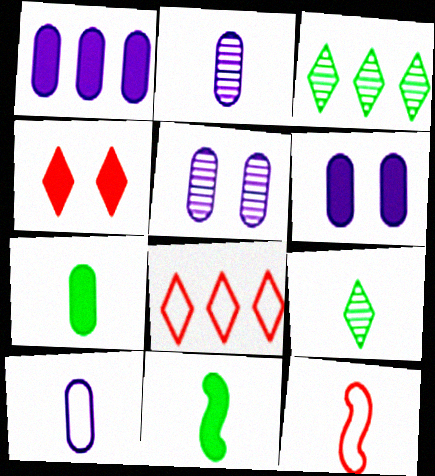[[1, 4, 11], 
[1, 5, 10], 
[3, 6, 12], 
[5, 8, 11]]